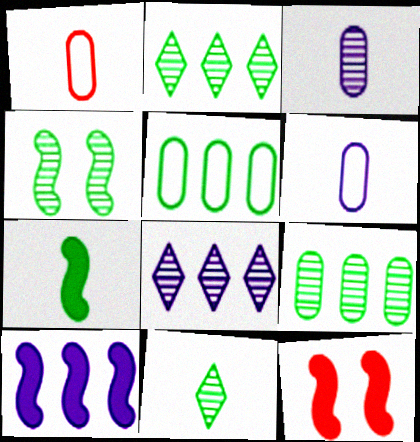[[2, 6, 12], 
[4, 9, 11], 
[7, 10, 12]]